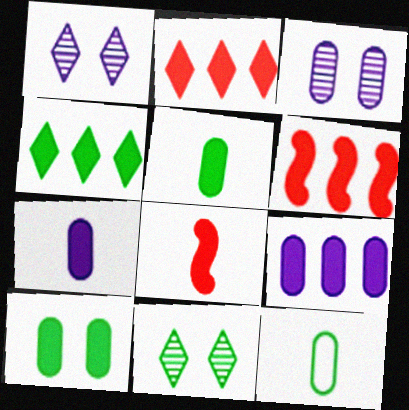[[1, 6, 12], 
[4, 6, 9]]